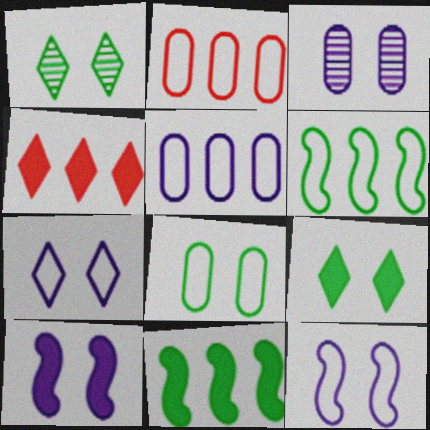[[3, 7, 10]]